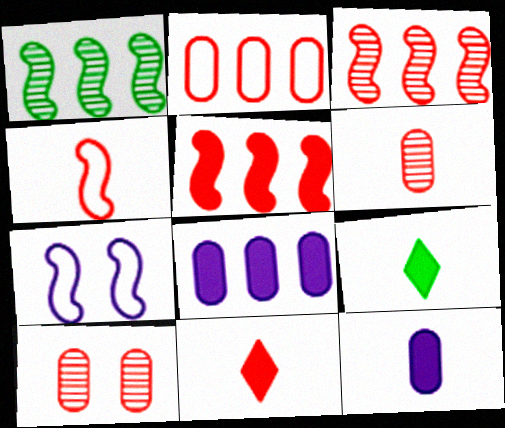[[4, 6, 11]]